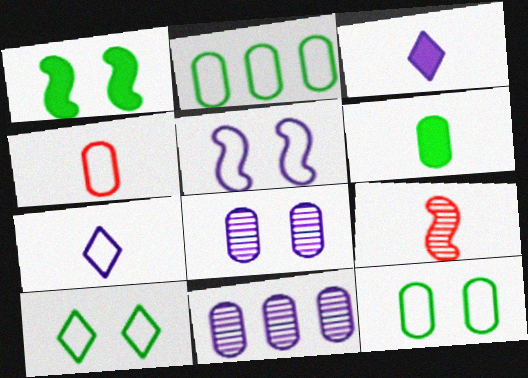[[3, 5, 11], 
[6, 7, 9]]